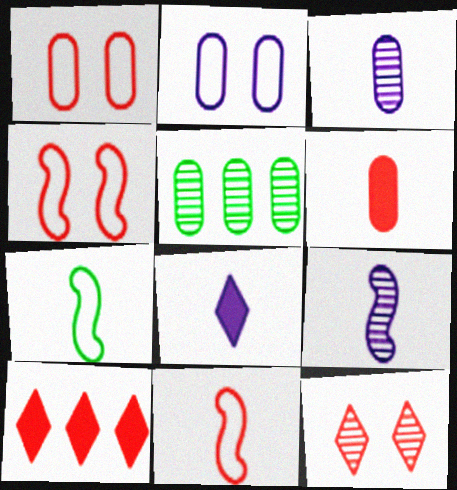[[2, 5, 6], 
[4, 5, 8], 
[5, 9, 12]]